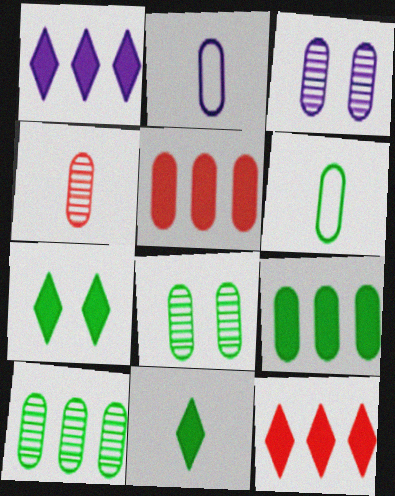[[2, 5, 8], 
[3, 4, 10], 
[3, 5, 6], 
[6, 8, 9]]